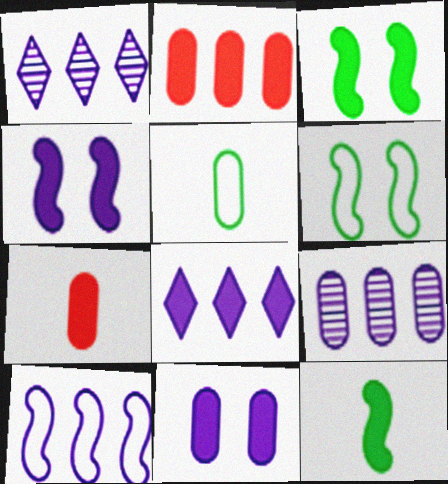[[1, 6, 7], 
[3, 7, 8], 
[8, 9, 10]]